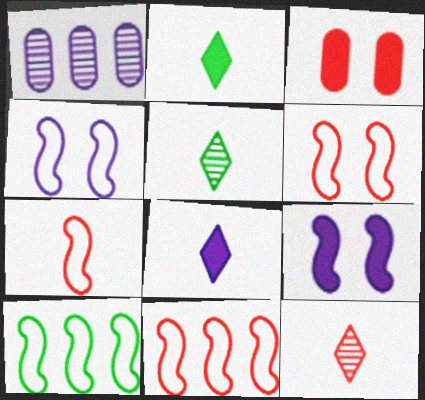[[1, 2, 6], 
[1, 4, 8], 
[3, 11, 12], 
[4, 7, 10], 
[6, 7, 11]]